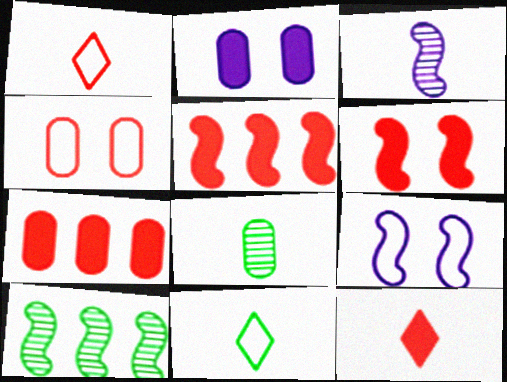[[1, 2, 10], 
[6, 7, 12]]